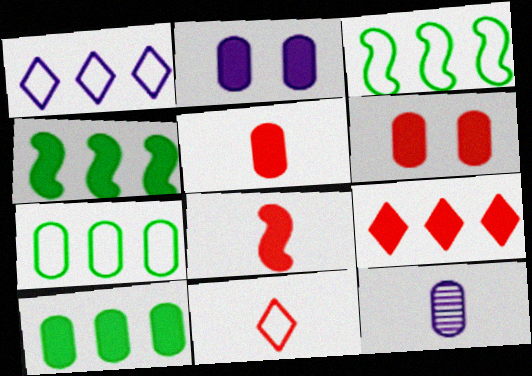[[2, 5, 10], 
[6, 7, 12], 
[6, 8, 9]]